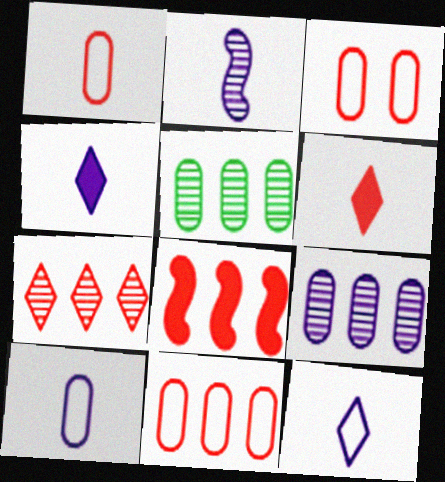[[1, 3, 11], 
[2, 4, 10], 
[7, 8, 11]]